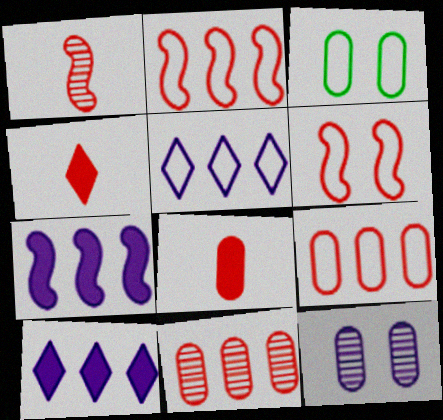[[1, 3, 10], 
[4, 6, 11]]